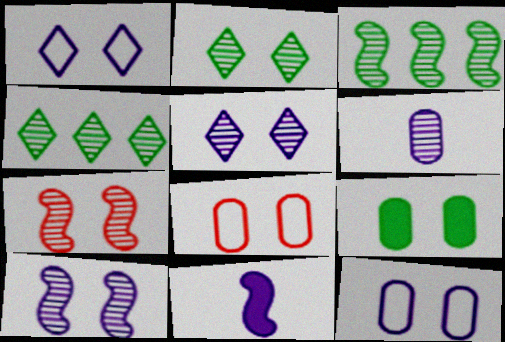[[1, 7, 9], 
[4, 6, 7], 
[4, 8, 11]]